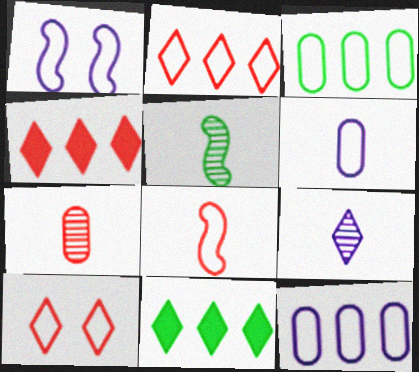[[1, 7, 11], 
[5, 7, 9], 
[9, 10, 11]]